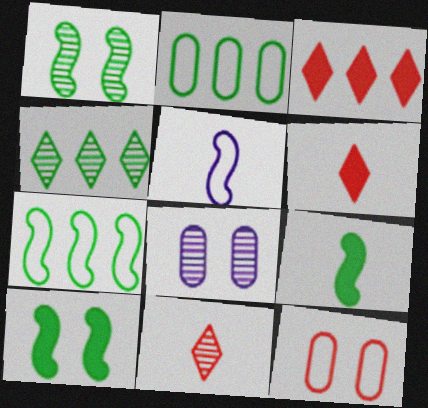[[1, 7, 9], 
[6, 7, 8]]